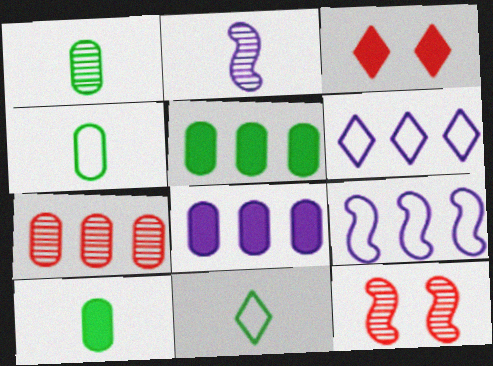[[1, 3, 9], 
[1, 4, 10], 
[6, 10, 12], 
[8, 11, 12]]